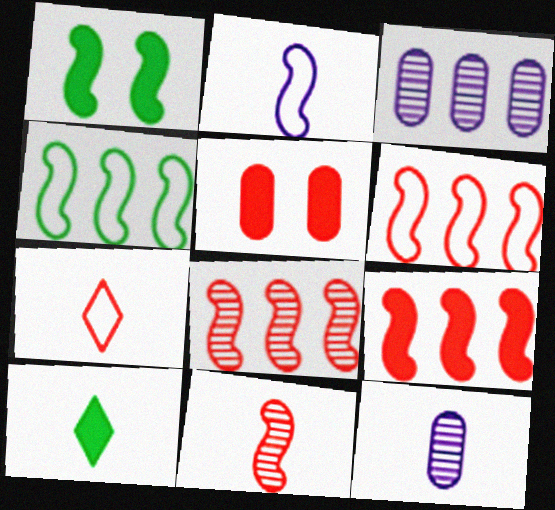[[1, 2, 8], 
[1, 3, 7], 
[5, 7, 8], 
[6, 8, 9]]